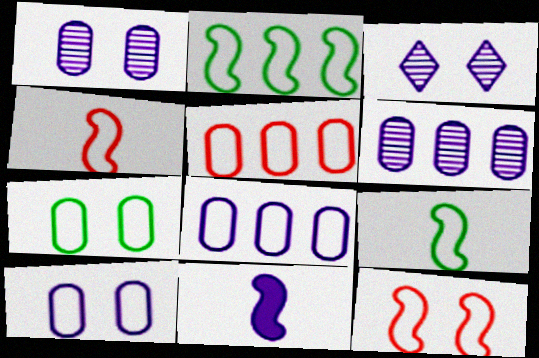[[3, 8, 11]]